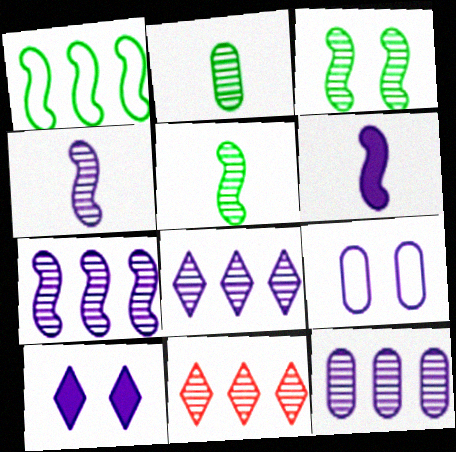[[6, 8, 9], 
[7, 8, 12]]